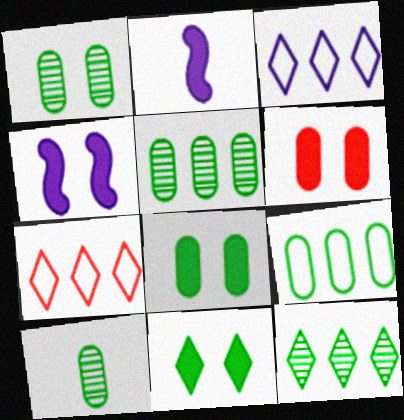[[1, 2, 7], 
[1, 5, 10], 
[4, 6, 11], 
[4, 7, 10], 
[8, 9, 10]]